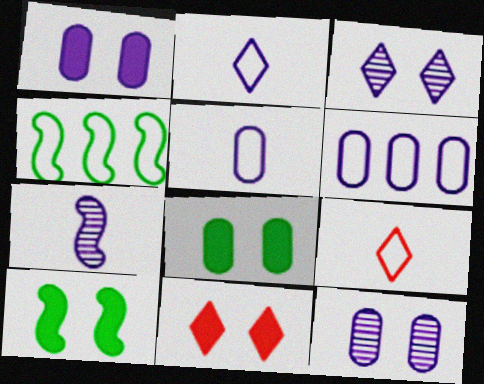[[1, 10, 11]]